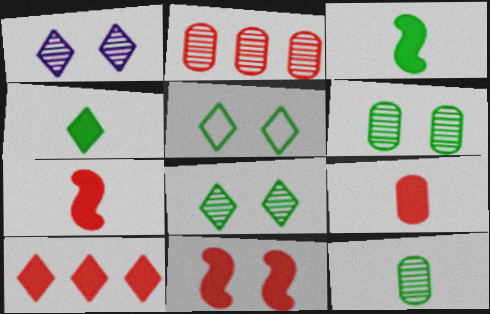[[9, 10, 11]]